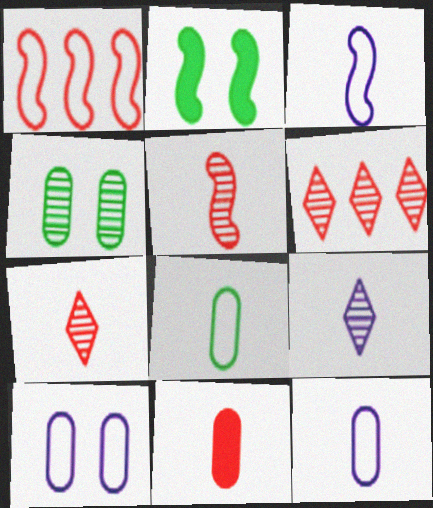[[2, 6, 12]]